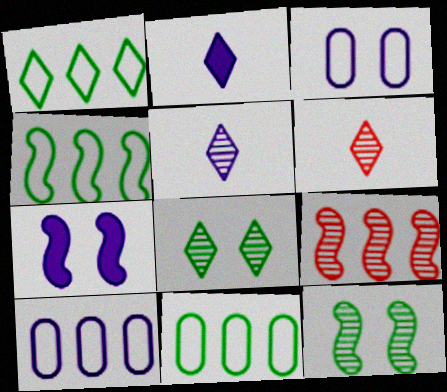[[1, 4, 11], 
[5, 7, 10], 
[6, 7, 11]]